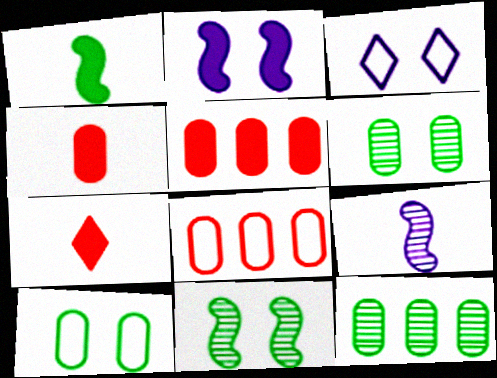[]